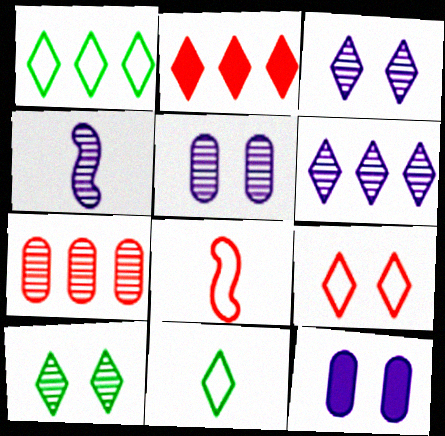[[1, 2, 6], 
[2, 3, 11], 
[4, 5, 6], 
[4, 7, 10]]